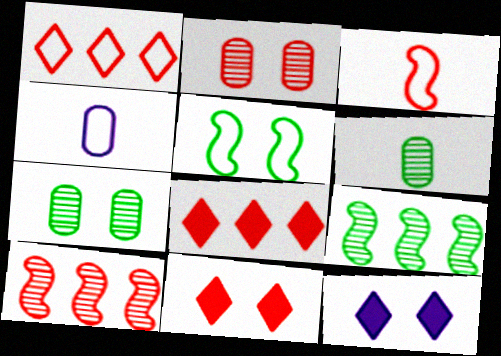[[1, 4, 5], 
[2, 3, 8], 
[2, 5, 12], 
[4, 9, 11]]